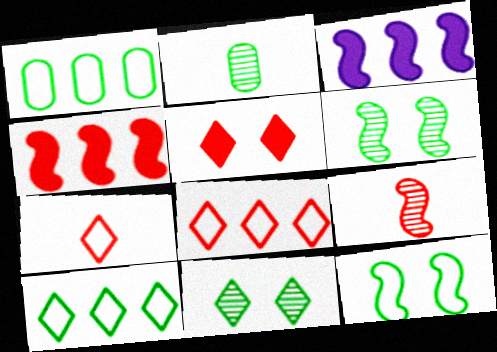[[3, 9, 12]]